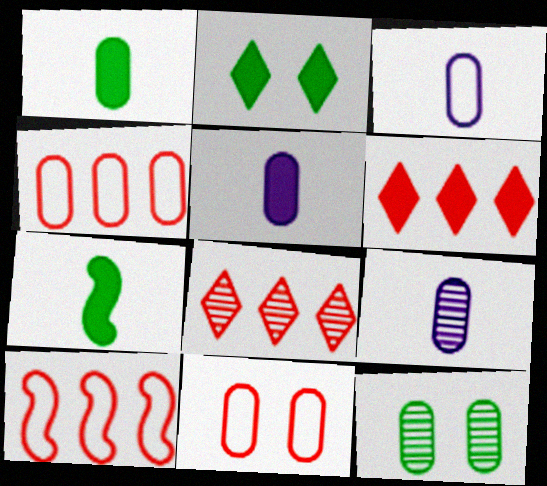[[2, 9, 10], 
[3, 5, 9], 
[4, 5, 12]]